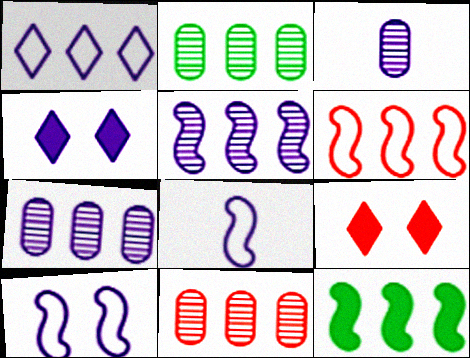[[1, 11, 12], 
[2, 7, 11], 
[2, 8, 9], 
[4, 7, 8], 
[5, 6, 12]]